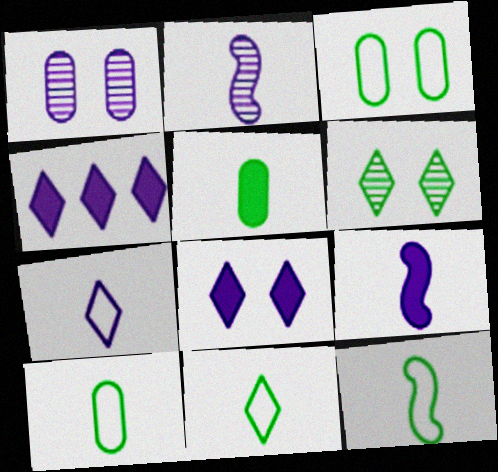[[10, 11, 12]]